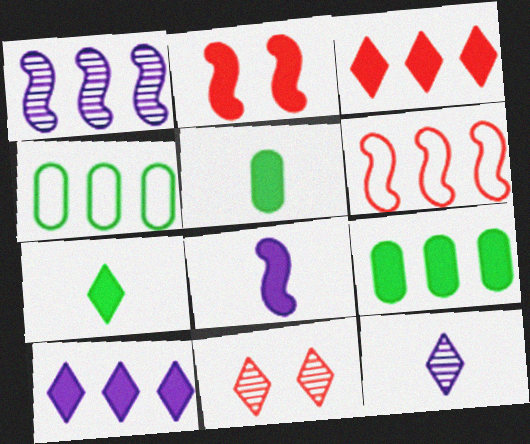[[1, 3, 4], 
[2, 4, 12], 
[2, 5, 10], 
[4, 8, 11]]